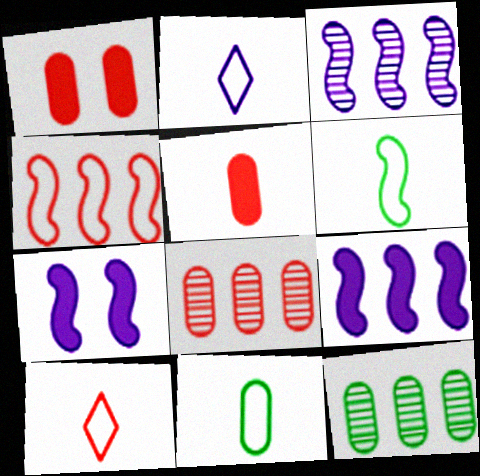[[7, 10, 12]]